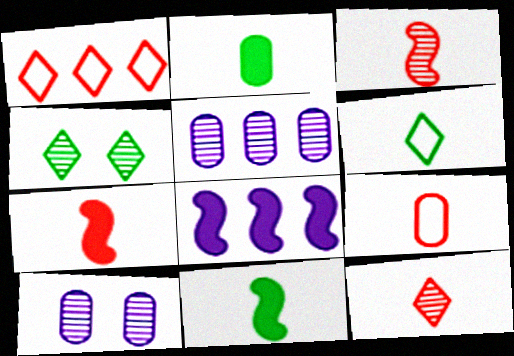[[1, 10, 11], 
[3, 4, 5], 
[4, 8, 9], 
[7, 9, 12]]